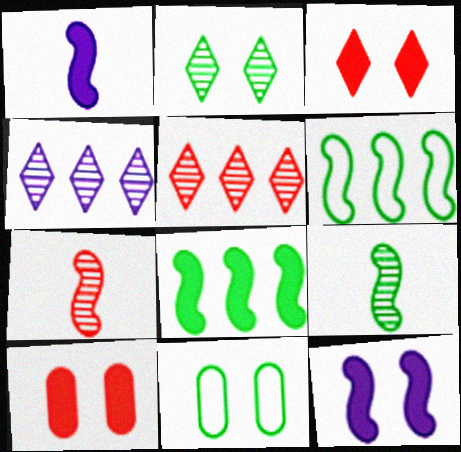[[1, 5, 11], 
[6, 7, 12]]